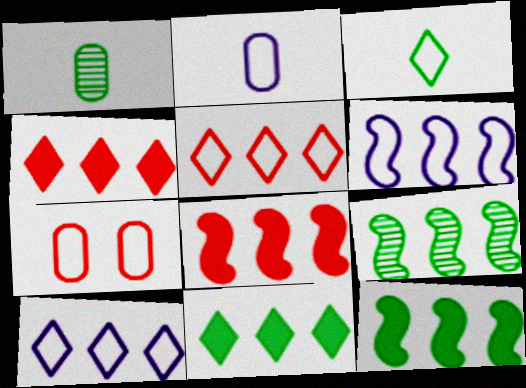[[3, 6, 7], 
[6, 8, 9]]